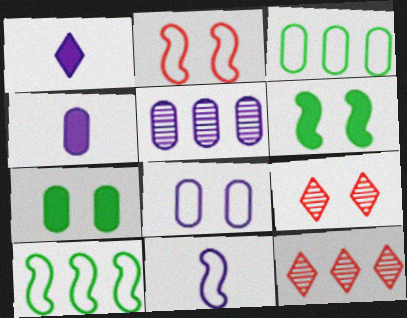[[2, 10, 11], 
[4, 5, 8], 
[4, 9, 10], 
[6, 8, 9], 
[7, 11, 12]]